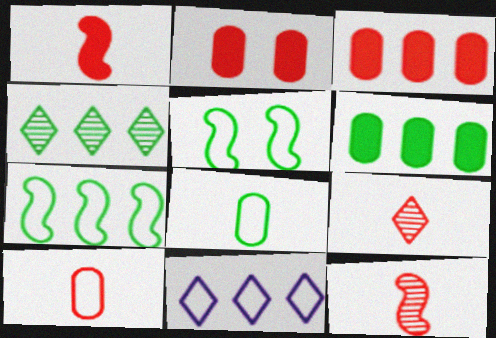[[1, 9, 10], 
[4, 6, 7], 
[5, 10, 11]]